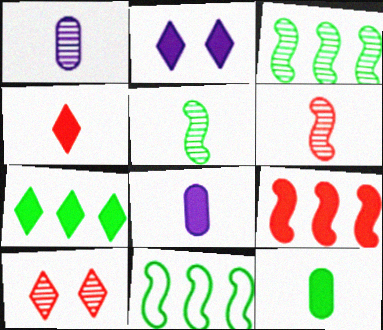[[1, 3, 10], 
[2, 4, 7], 
[2, 9, 12], 
[8, 10, 11]]